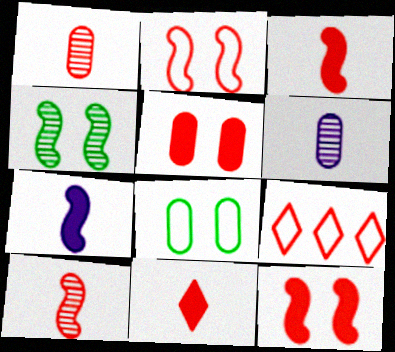[[1, 9, 12], 
[5, 9, 10]]